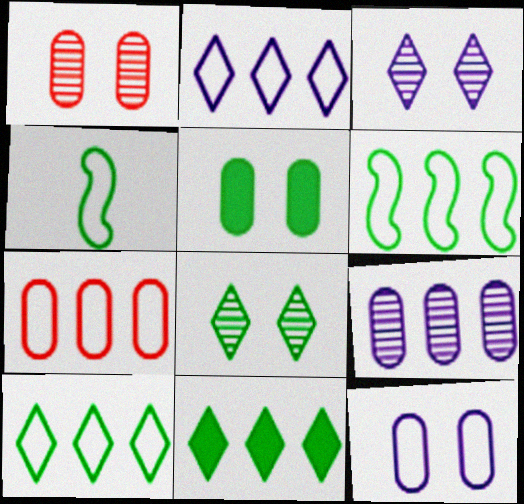[[1, 5, 12], 
[2, 6, 7]]